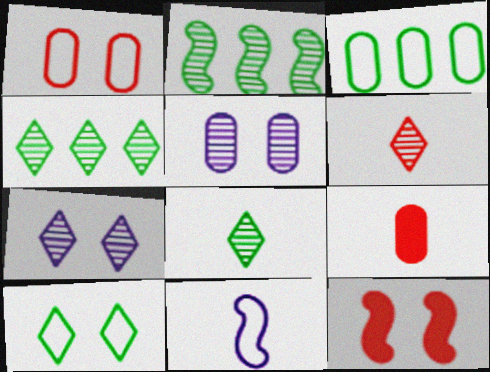[[2, 5, 6], 
[2, 11, 12], 
[3, 5, 9], 
[4, 6, 7], 
[5, 10, 12], 
[8, 9, 11]]